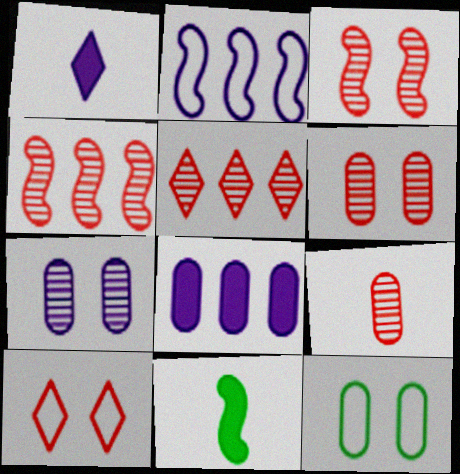[[1, 2, 7], 
[1, 4, 12], 
[2, 3, 11], 
[3, 5, 9], 
[8, 9, 12]]